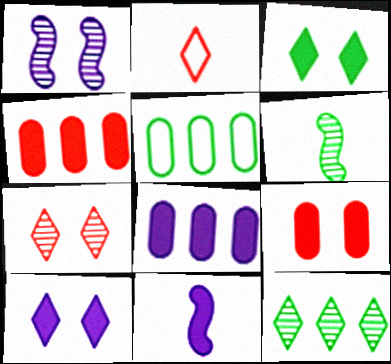[[2, 10, 12], 
[3, 4, 11], 
[3, 5, 6], 
[5, 7, 11], 
[8, 10, 11]]